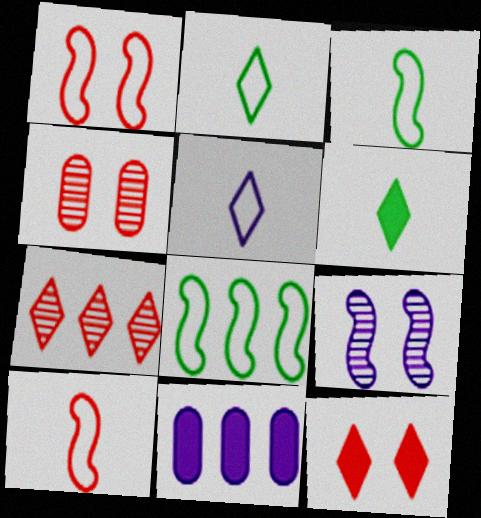[[1, 4, 12], 
[5, 9, 11], 
[7, 8, 11]]